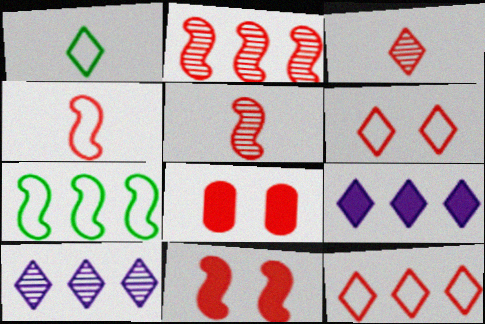[[2, 4, 11], 
[5, 8, 12]]